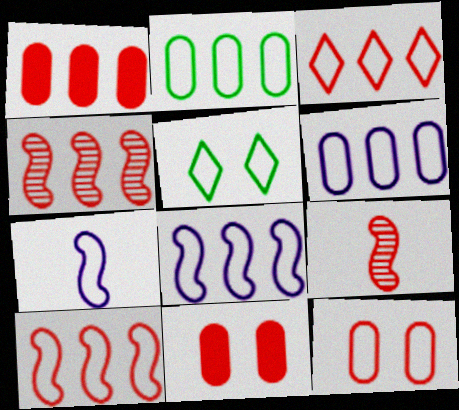[[1, 3, 4], 
[2, 3, 8], 
[3, 9, 11]]